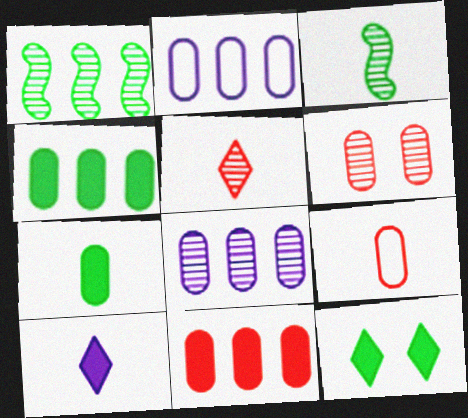[[2, 6, 7], 
[3, 9, 10], 
[6, 9, 11]]